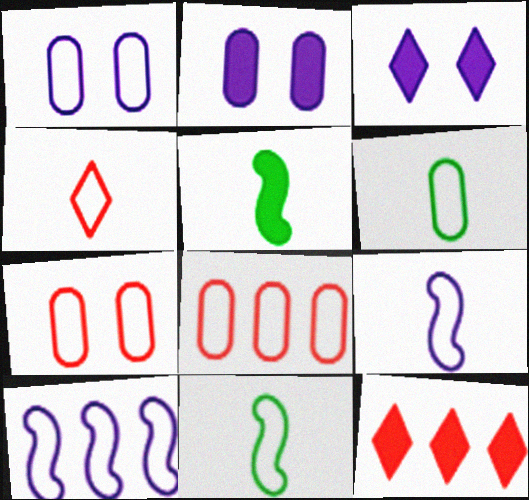[[1, 6, 8], 
[2, 5, 12], 
[4, 6, 9]]